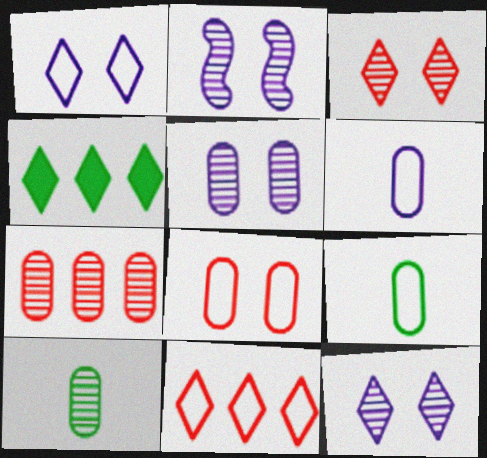[[2, 5, 12], 
[5, 7, 10]]